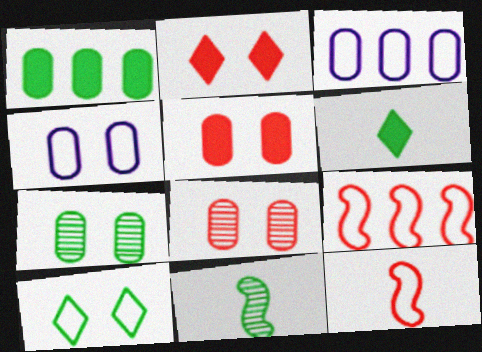[[1, 10, 11], 
[2, 3, 11], 
[3, 10, 12], 
[4, 5, 7]]